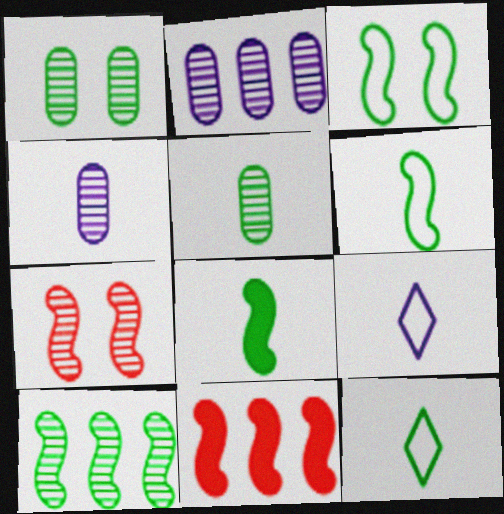[[1, 9, 11], 
[3, 8, 10], 
[5, 8, 12]]